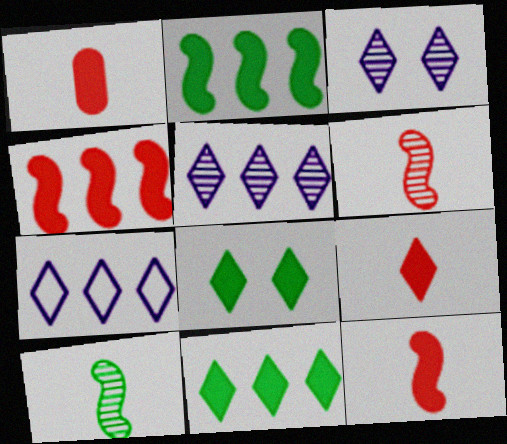[[1, 9, 12]]